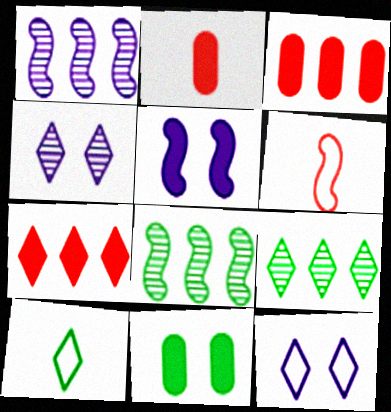[[2, 8, 12], 
[4, 7, 10], 
[5, 6, 8], 
[8, 10, 11]]